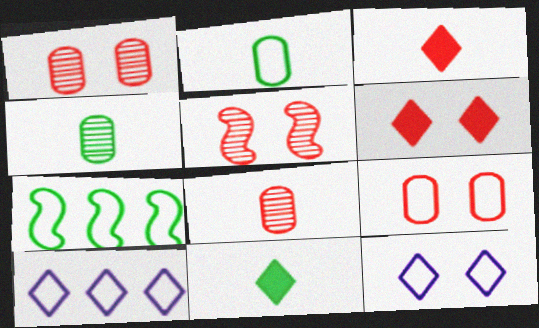[[5, 6, 9]]